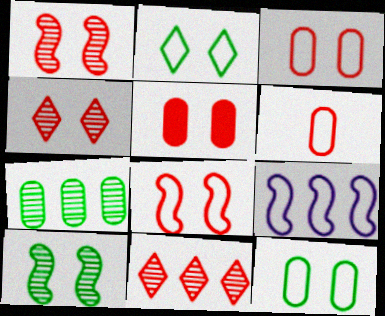[[2, 6, 9], 
[4, 5, 8]]